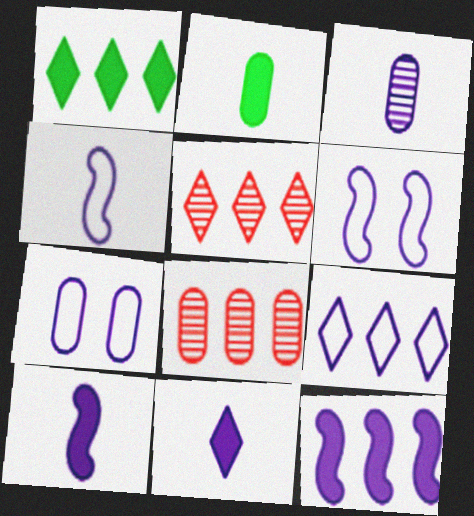[[1, 5, 9], 
[2, 5, 6], 
[2, 7, 8], 
[3, 4, 11], 
[4, 7, 9]]